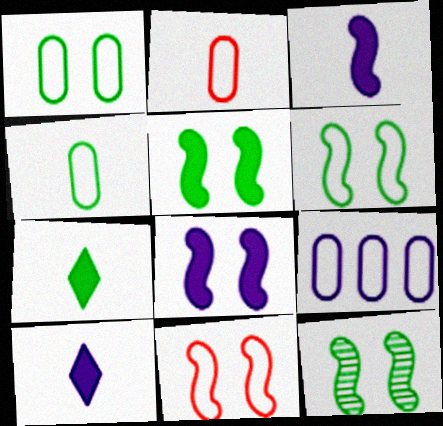[[1, 2, 9], 
[5, 6, 12], 
[8, 11, 12]]